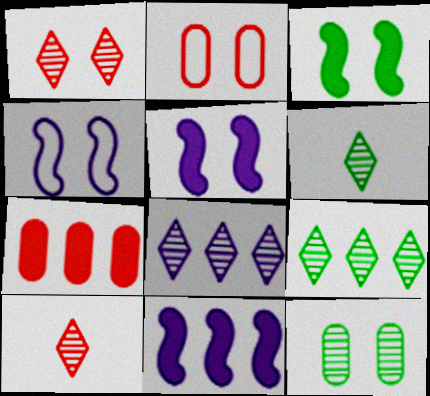[[1, 6, 8], 
[2, 6, 11], 
[4, 6, 7]]